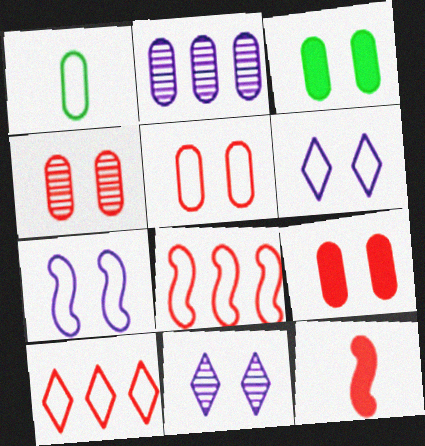[[1, 2, 9], 
[1, 6, 8], 
[1, 7, 10], 
[4, 5, 9], 
[4, 10, 12]]